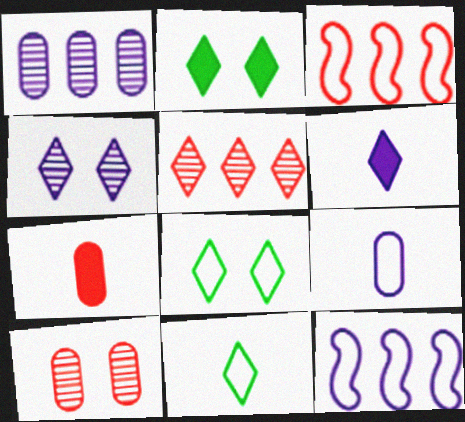[[3, 8, 9], 
[5, 6, 8]]